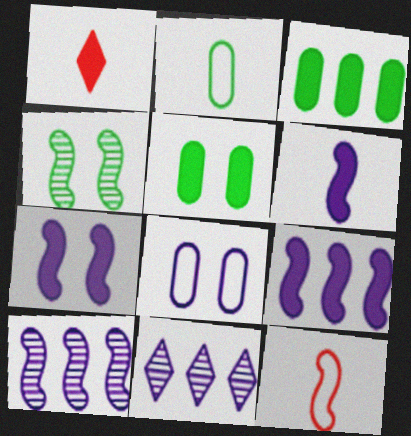[[1, 3, 7], 
[1, 5, 9], 
[4, 9, 12], 
[5, 11, 12], 
[6, 7, 9], 
[6, 8, 11]]